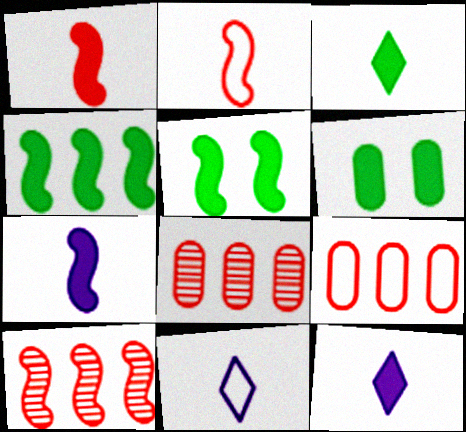[[3, 4, 6], 
[5, 8, 11], 
[6, 10, 11]]